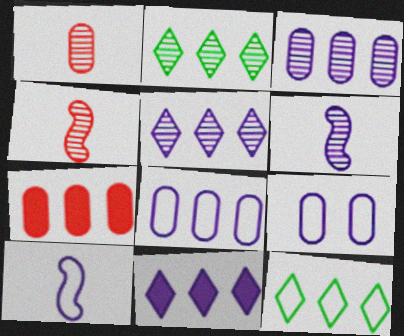[[6, 9, 11]]